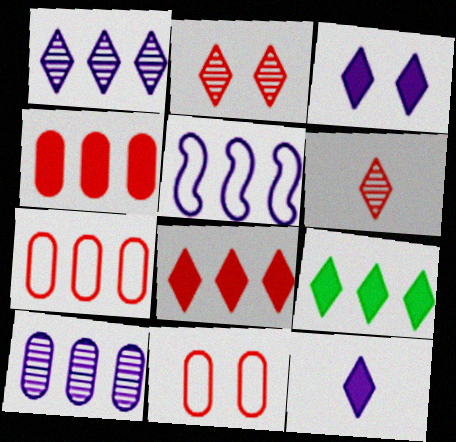[]